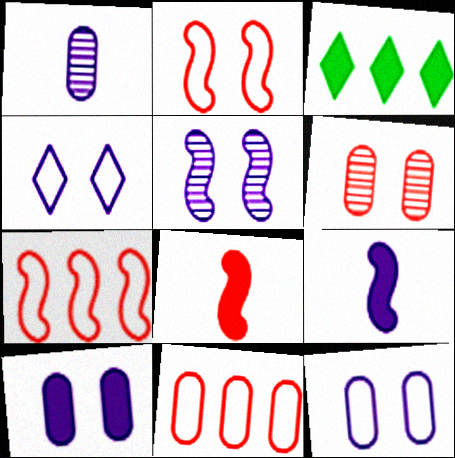[[1, 2, 3], 
[3, 8, 10], 
[4, 5, 10]]